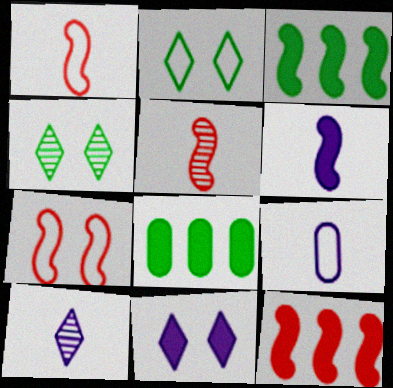[[4, 9, 12], 
[5, 7, 12], 
[6, 9, 10], 
[7, 8, 10]]